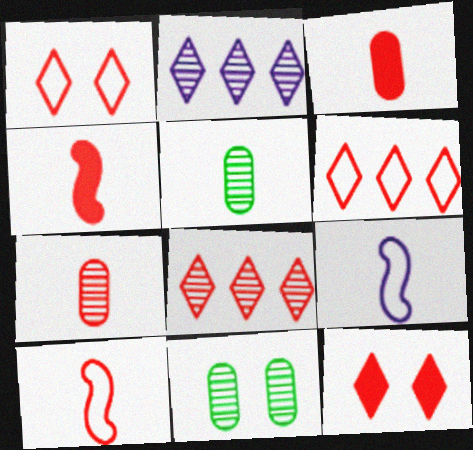[]